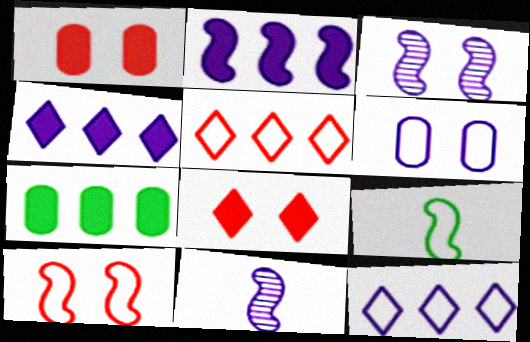[[4, 6, 11], 
[5, 6, 9]]